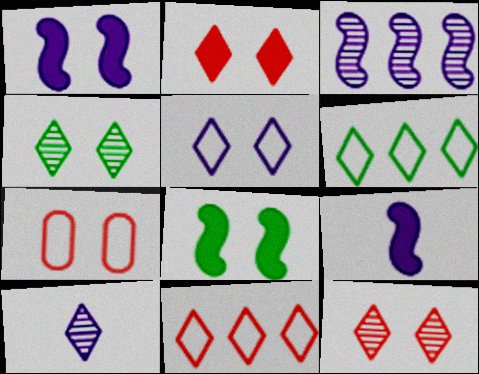[[1, 4, 7], 
[2, 4, 5], 
[2, 6, 10]]